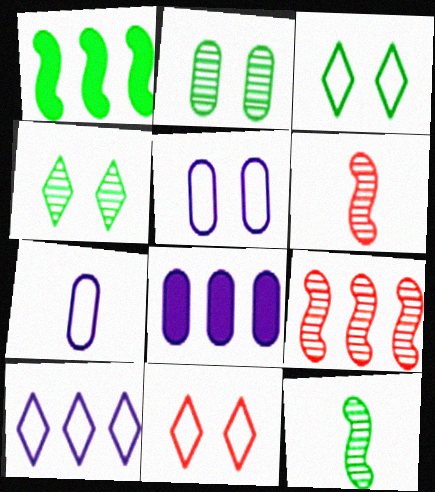[[3, 6, 8], 
[8, 11, 12]]